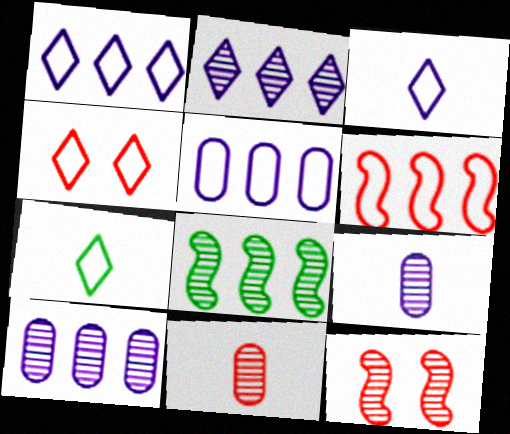[[1, 4, 7]]